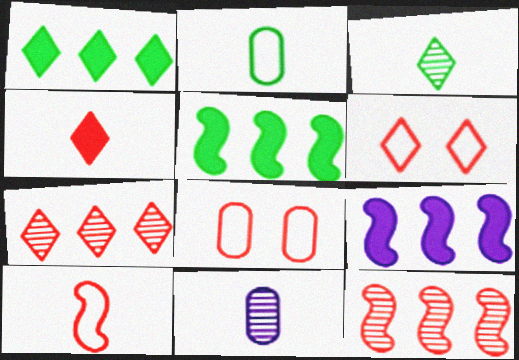[[3, 8, 9], 
[4, 6, 7], 
[4, 8, 12], 
[5, 6, 11]]